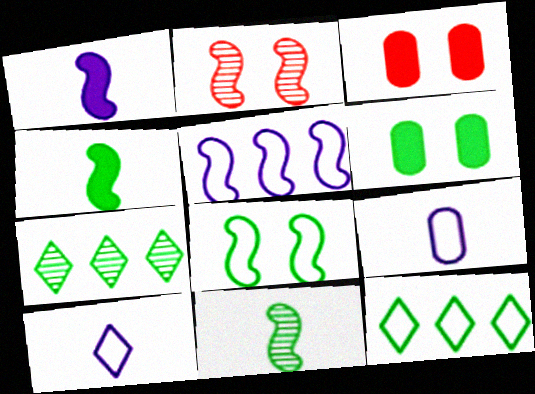[[2, 4, 5], 
[6, 11, 12]]